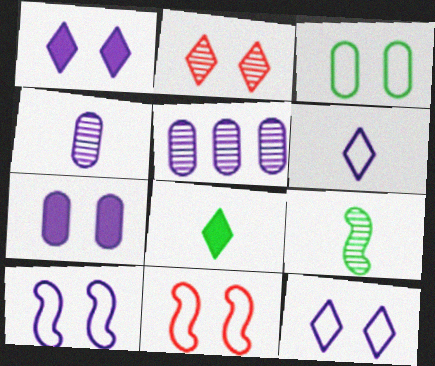[[2, 5, 9], 
[3, 11, 12], 
[5, 8, 11]]